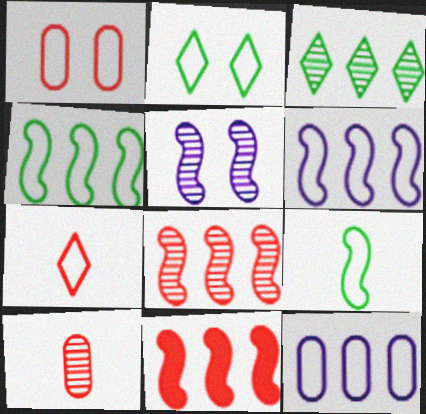[[3, 5, 10], 
[3, 11, 12], 
[5, 9, 11]]